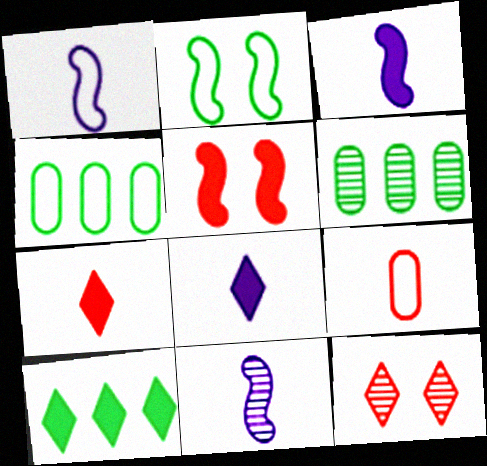[[1, 3, 11], 
[3, 4, 12], 
[6, 11, 12]]